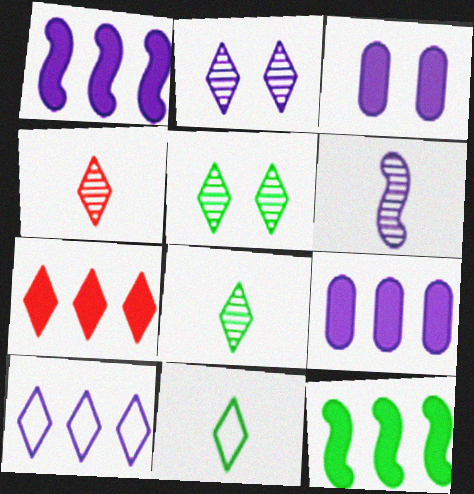[[2, 7, 11], 
[3, 6, 10], 
[7, 9, 12]]